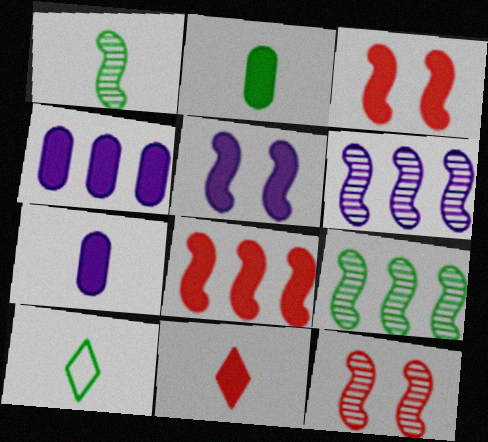[[1, 2, 10], 
[1, 6, 12], 
[4, 10, 12]]